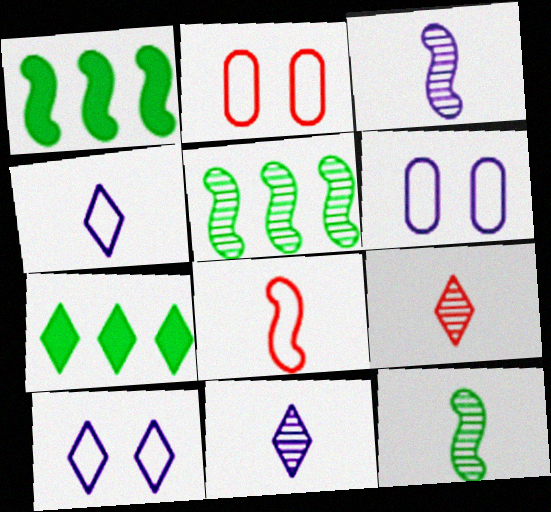[[1, 2, 11], 
[1, 6, 9], 
[2, 3, 7], 
[7, 9, 10]]